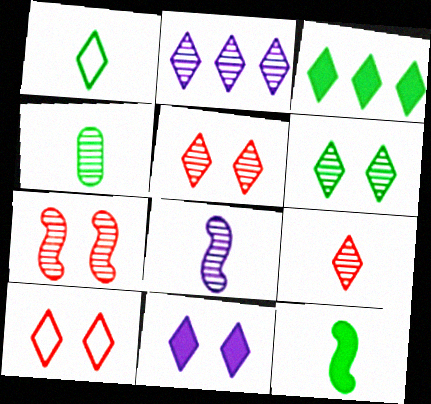[[1, 3, 6], 
[1, 4, 12], 
[2, 4, 7], 
[2, 6, 9], 
[4, 8, 9], 
[6, 10, 11]]